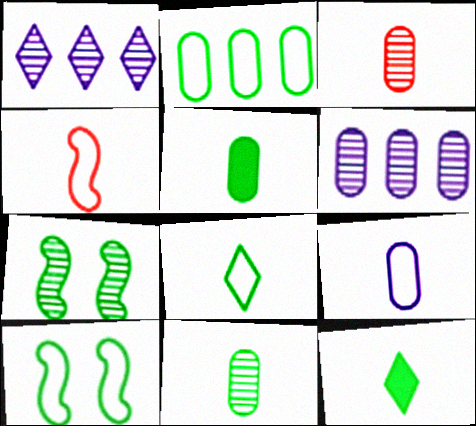[[1, 3, 7], 
[2, 7, 12], 
[2, 8, 10], 
[3, 5, 9], 
[4, 8, 9]]